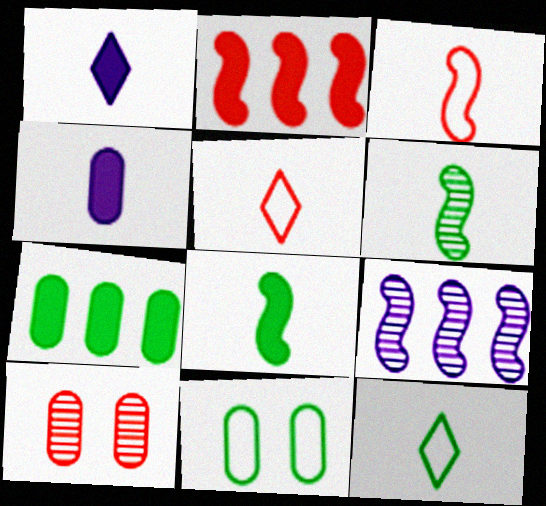[[2, 5, 10], 
[4, 5, 6]]